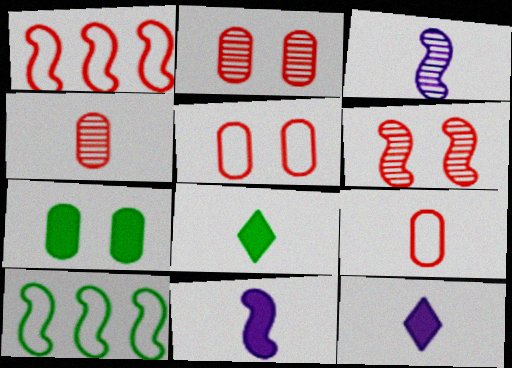[[2, 10, 12], 
[3, 8, 9], 
[6, 10, 11]]